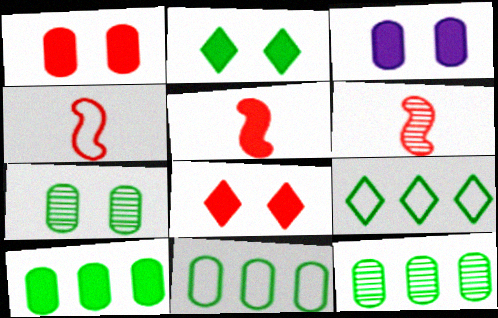[[3, 6, 9], 
[4, 5, 6], 
[10, 11, 12]]